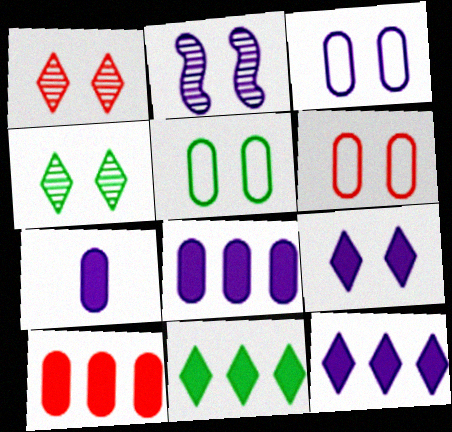[[2, 3, 9], 
[3, 5, 6]]